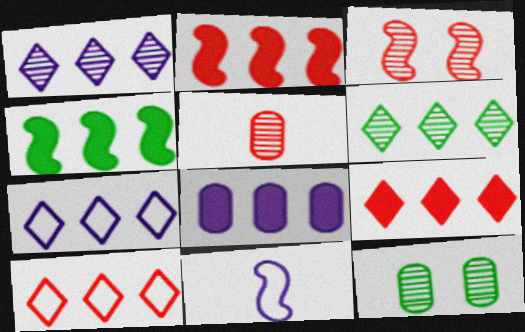[[3, 4, 11], 
[4, 8, 9], 
[6, 7, 9], 
[9, 11, 12]]